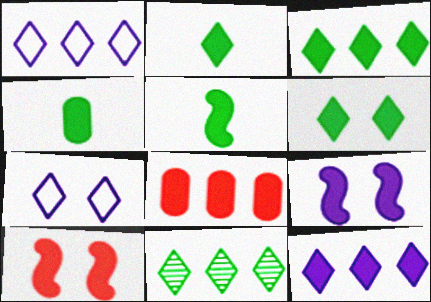[[2, 3, 6], 
[2, 4, 5], 
[2, 8, 9], 
[4, 10, 12]]